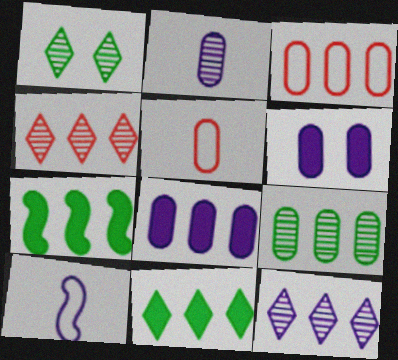[[3, 7, 12], 
[3, 8, 9], 
[5, 6, 9], 
[6, 10, 12]]